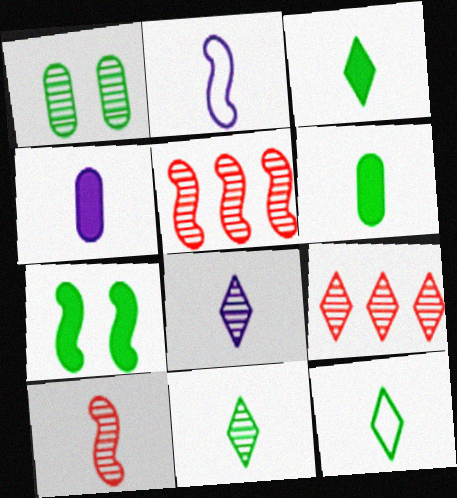[[1, 5, 8], 
[2, 4, 8], 
[2, 5, 7], 
[3, 11, 12], 
[4, 10, 12]]